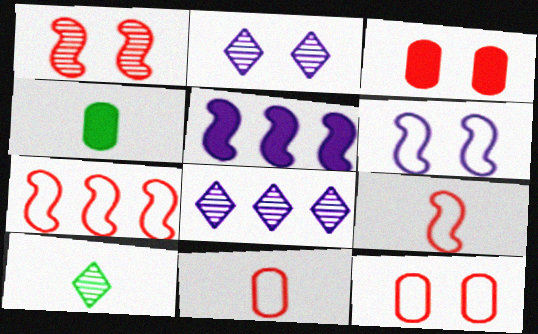[[2, 4, 7], 
[5, 10, 12]]